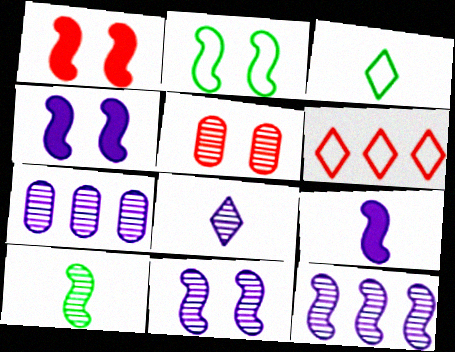[[1, 2, 11], 
[1, 3, 7], 
[7, 8, 11]]